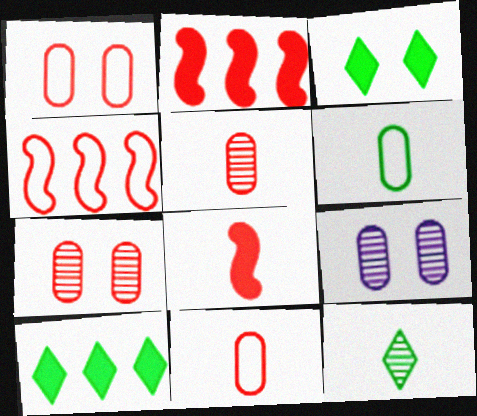[]